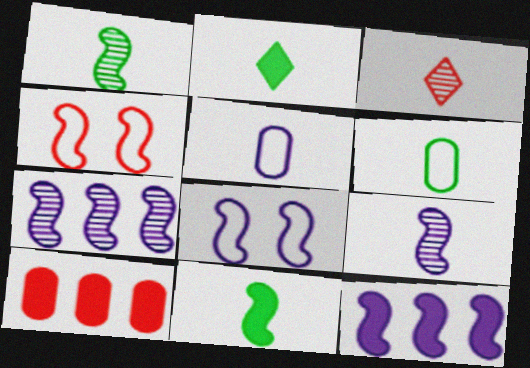[[1, 2, 6], 
[1, 4, 12], 
[3, 4, 10], 
[3, 5, 11], 
[4, 7, 11], 
[8, 9, 12]]